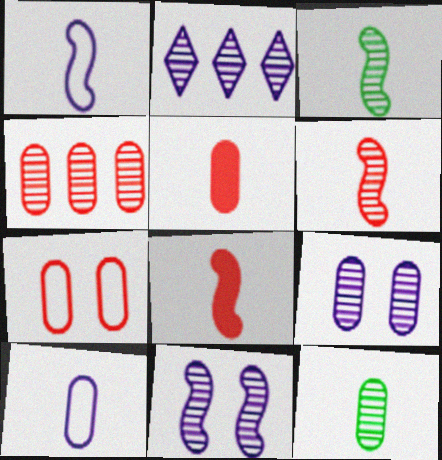[[1, 3, 8], 
[4, 5, 7], 
[4, 9, 12], 
[5, 10, 12]]